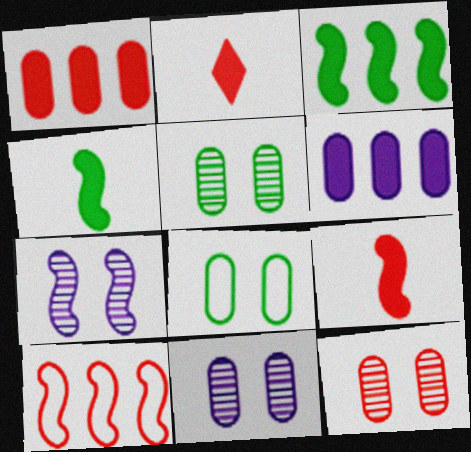[[2, 10, 12], 
[4, 7, 10], 
[5, 11, 12]]